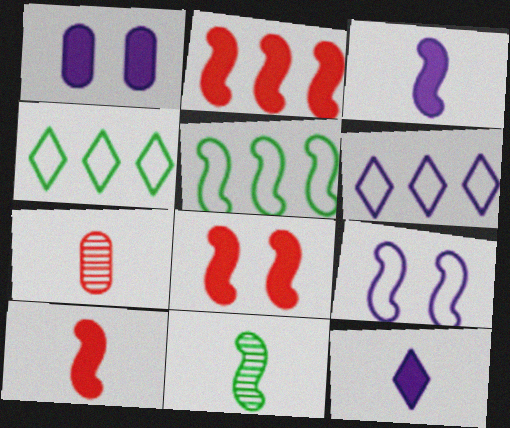[[2, 8, 10], 
[2, 9, 11]]